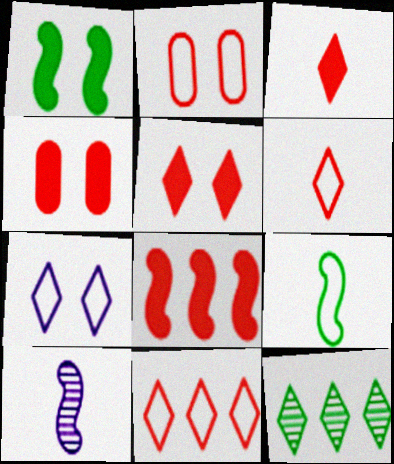[[3, 4, 8], 
[3, 7, 12]]